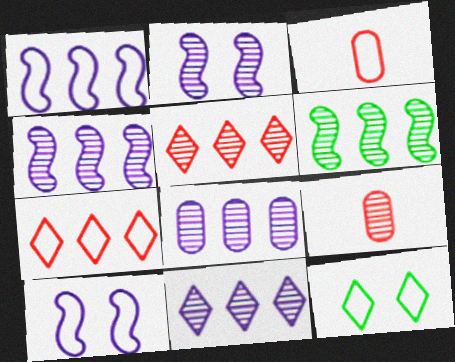[[1, 3, 12], 
[4, 8, 11], 
[5, 6, 8]]